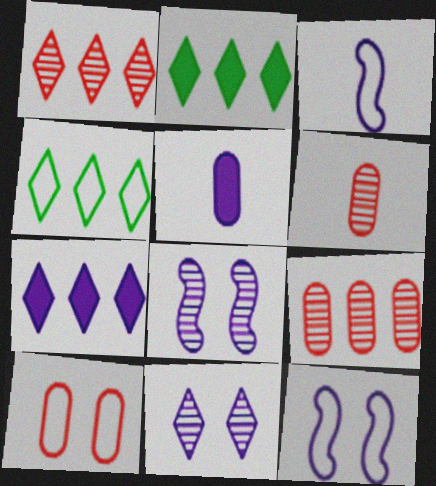[[1, 4, 7], 
[2, 6, 12], 
[3, 4, 10]]